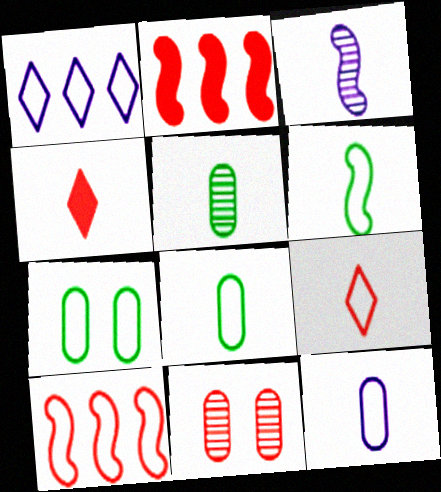[[2, 9, 11], 
[3, 4, 8], 
[4, 10, 11], 
[6, 9, 12]]